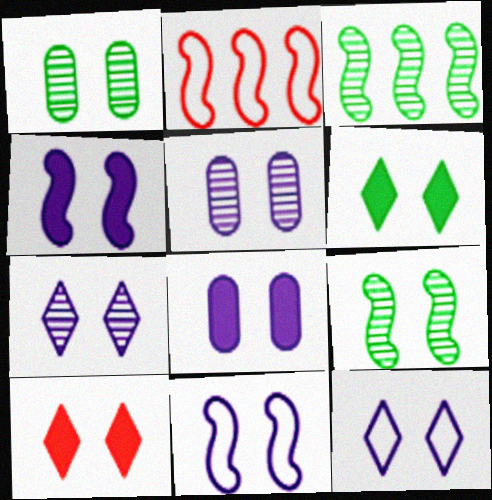[[1, 10, 11], 
[4, 5, 12], 
[7, 8, 11]]